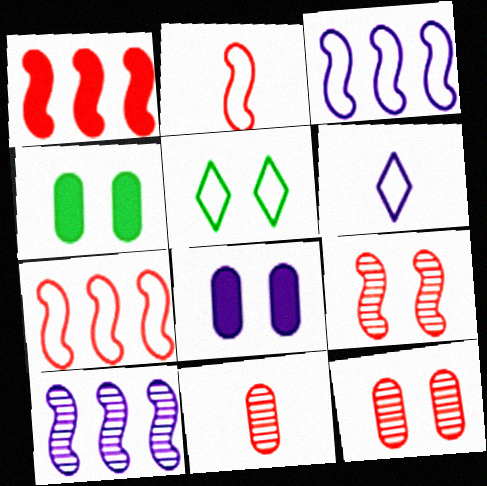[[1, 2, 9], 
[5, 8, 9], 
[6, 8, 10]]